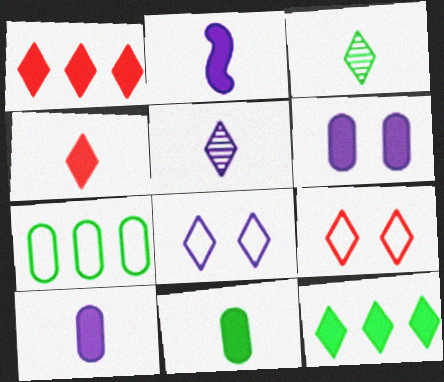[[1, 3, 8], 
[2, 4, 11], 
[5, 9, 12]]